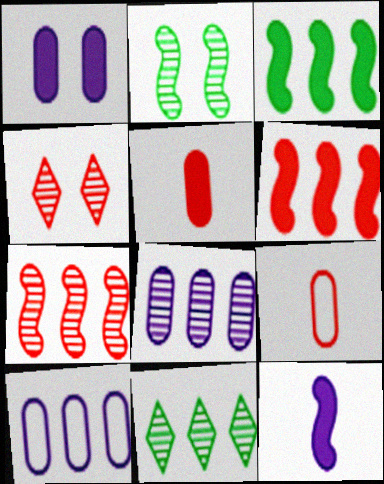[[4, 6, 9], 
[6, 10, 11], 
[7, 8, 11]]